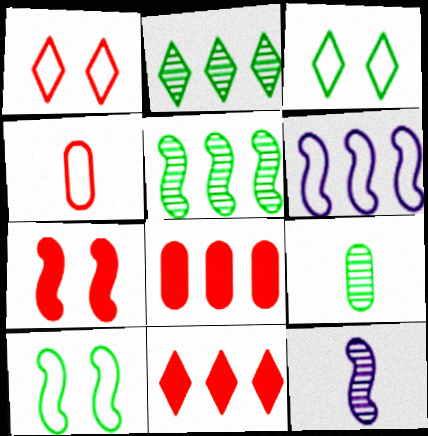[[2, 6, 8], 
[3, 4, 6], 
[3, 8, 12]]